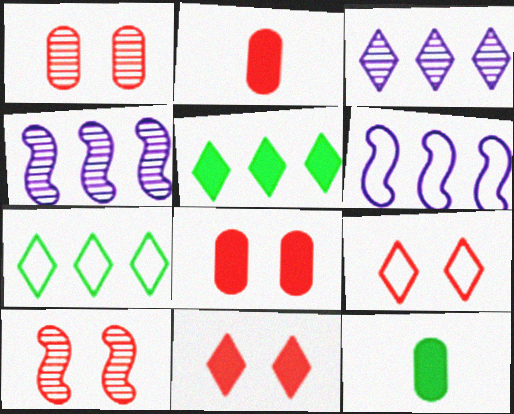[[4, 9, 12], 
[8, 9, 10]]